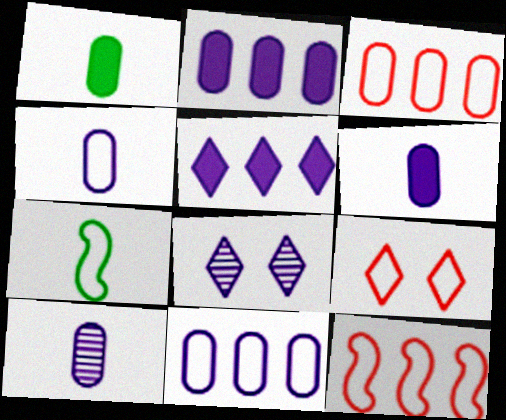[[1, 8, 12], 
[4, 6, 10], 
[7, 9, 11]]